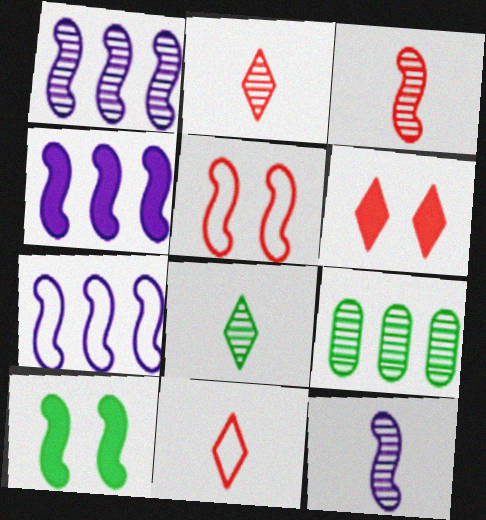[[1, 4, 7], 
[3, 7, 10]]